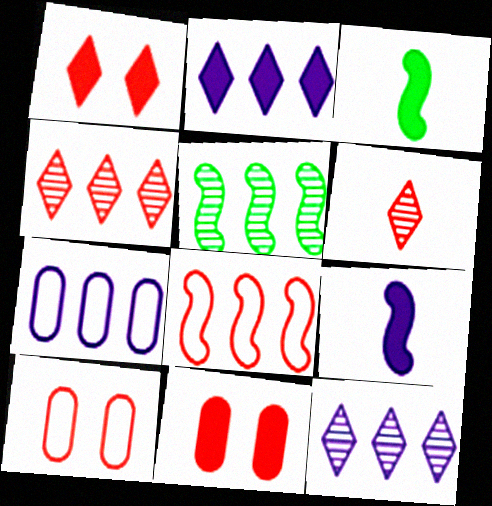[[2, 3, 11], 
[3, 10, 12], 
[6, 8, 11]]